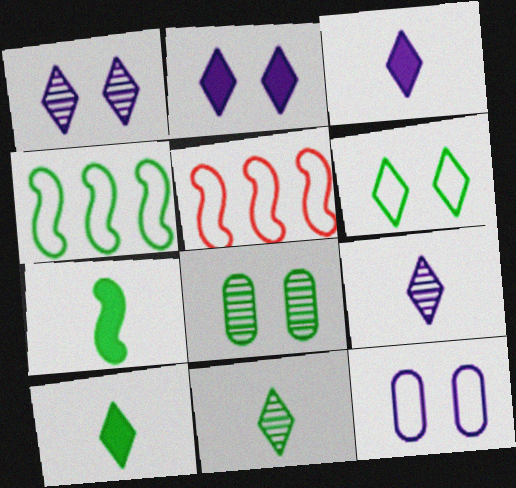[[3, 5, 8], 
[4, 8, 10]]